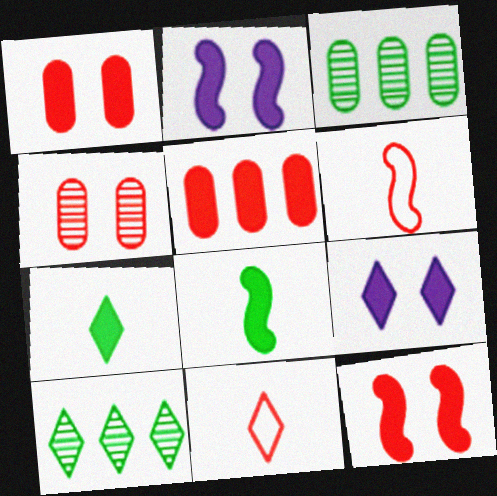[[2, 3, 11], 
[2, 5, 7], 
[3, 6, 9], 
[5, 8, 9], 
[9, 10, 11]]